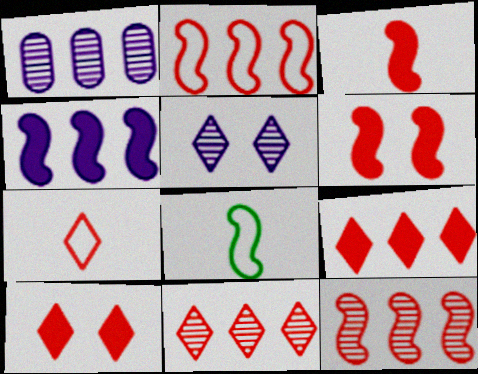[[1, 8, 10], 
[7, 10, 11]]